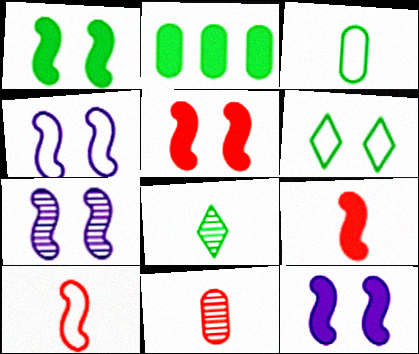[[1, 5, 12], 
[4, 7, 12]]